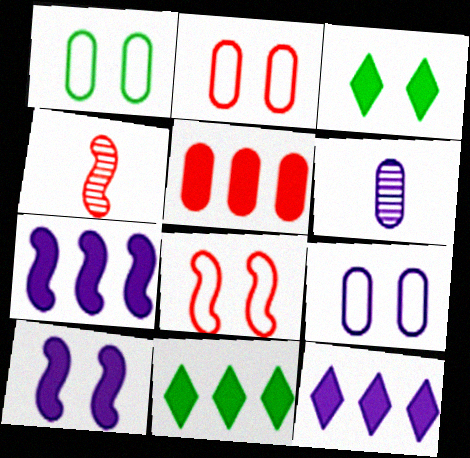[[1, 2, 9], 
[1, 4, 12], 
[1, 5, 6], 
[4, 9, 11], 
[5, 7, 11], 
[6, 8, 11]]